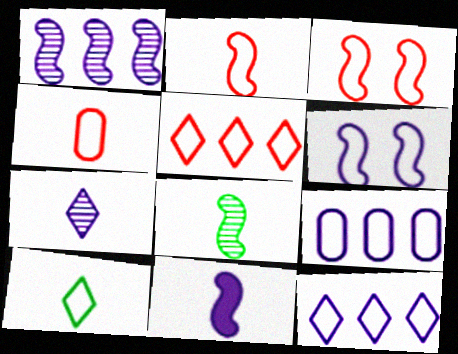[[1, 6, 11], 
[2, 8, 11], 
[3, 4, 5], 
[3, 9, 10]]